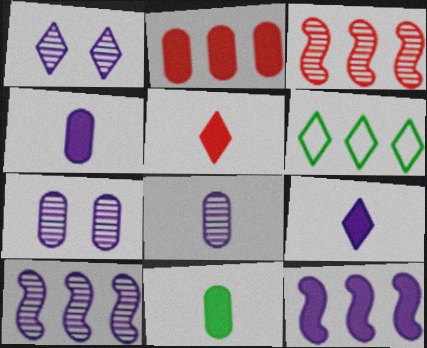[[1, 5, 6], 
[1, 8, 10], 
[2, 6, 10]]